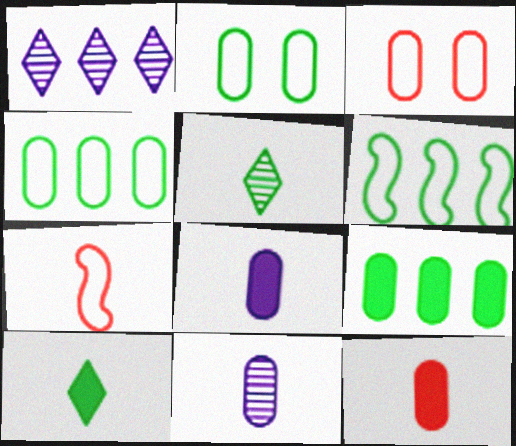[[3, 9, 11], 
[5, 7, 8], 
[7, 10, 11]]